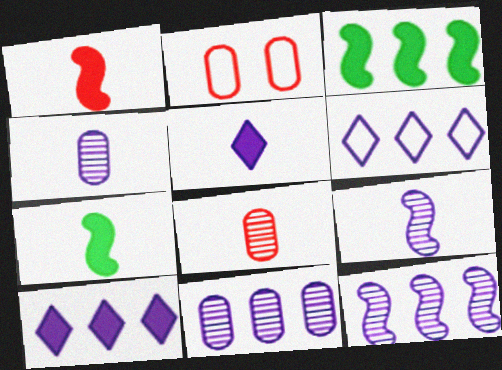[]